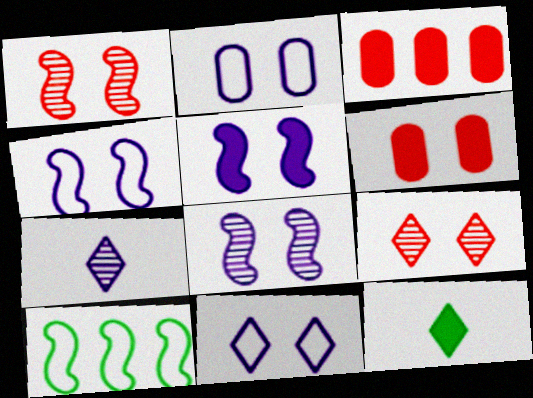[[2, 4, 11], 
[3, 5, 12], 
[4, 5, 8], 
[6, 7, 10]]